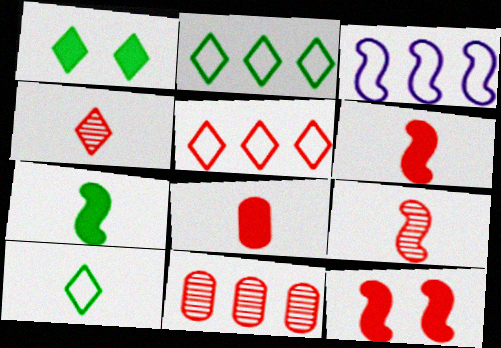[]